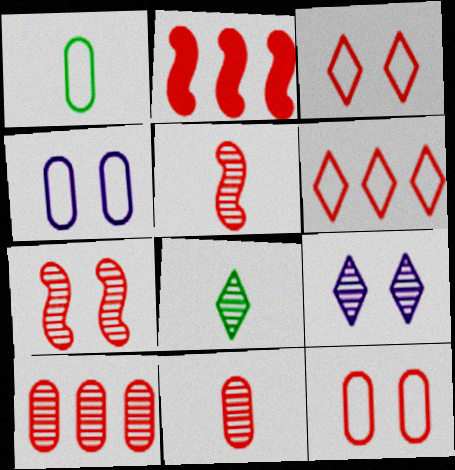[[1, 2, 9], 
[2, 3, 11], 
[2, 4, 8], 
[2, 6, 10]]